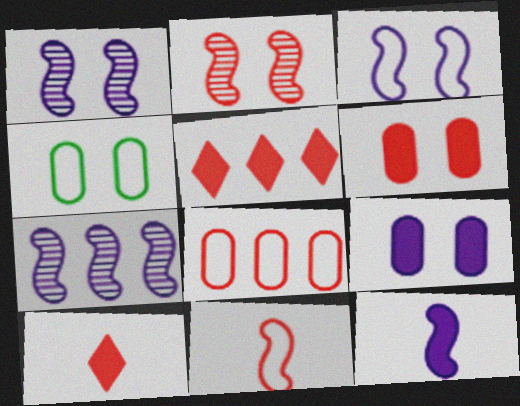[[2, 8, 10], 
[3, 7, 12], 
[4, 7, 10]]